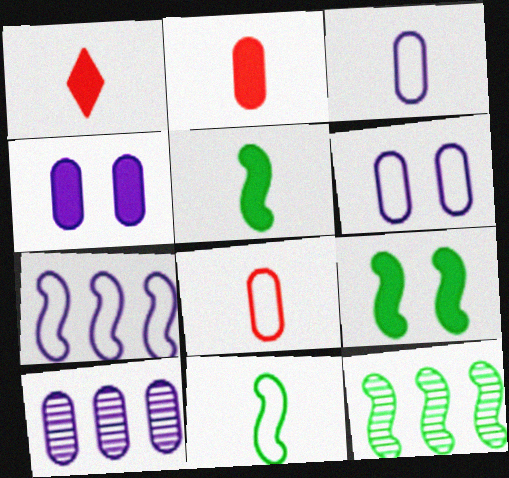[[1, 6, 12], 
[3, 4, 10], 
[9, 11, 12]]